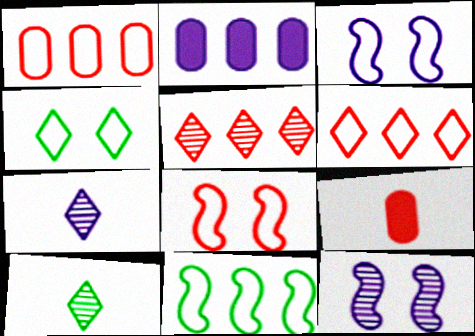[[2, 3, 7], 
[2, 5, 11], 
[2, 8, 10], 
[5, 8, 9]]